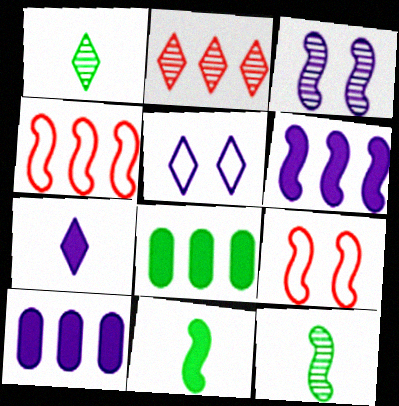[[1, 9, 10], 
[3, 4, 11], 
[6, 9, 12]]